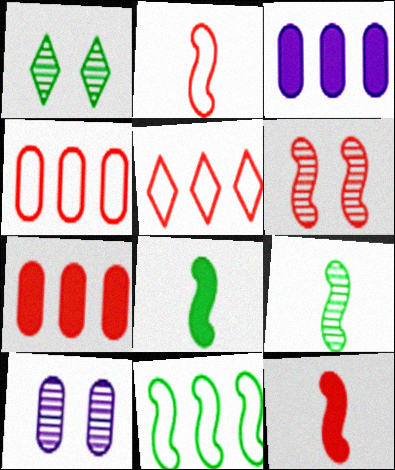[[1, 2, 3], 
[1, 6, 10], 
[5, 8, 10]]